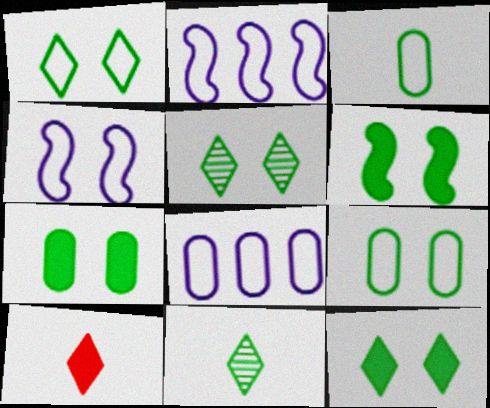[[1, 5, 12], 
[5, 6, 9], 
[6, 7, 12]]